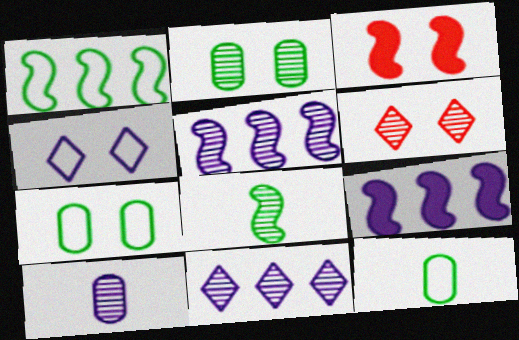[[2, 3, 4], 
[3, 11, 12], 
[4, 9, 10], 
[6, 9, 12]]